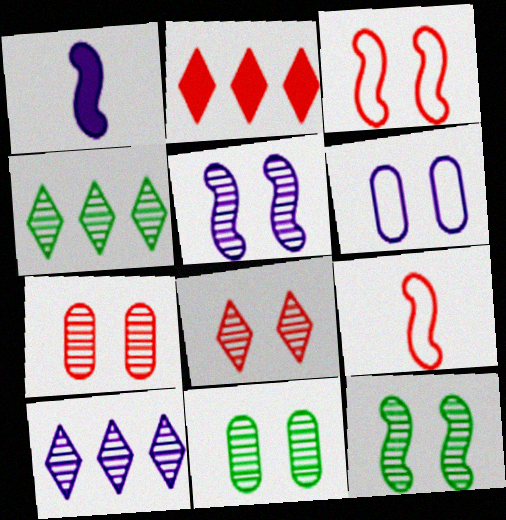[[1, 6, 10], 
[2, 7, 9], 
[5, 8, 11]]